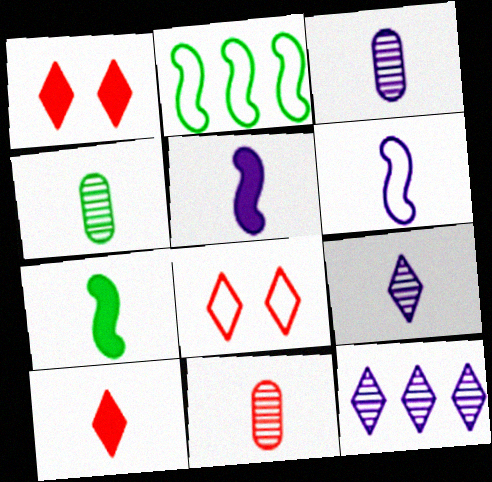[[1, 2, 3], 
[3, 4, 11], 
[4, 6, 10]]